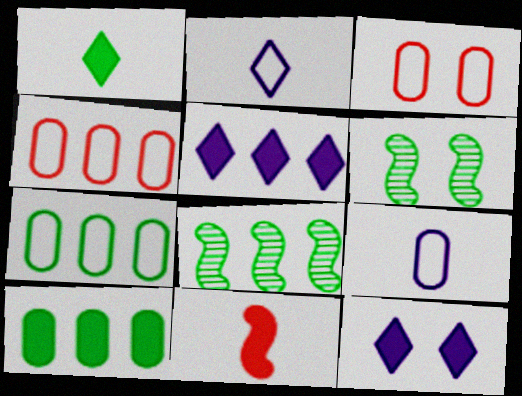[[1, 6, 7], 
[3, 6, 12], 
[3, 7, 9], 
[4, 5, 8], 
[10, 11, 12]]